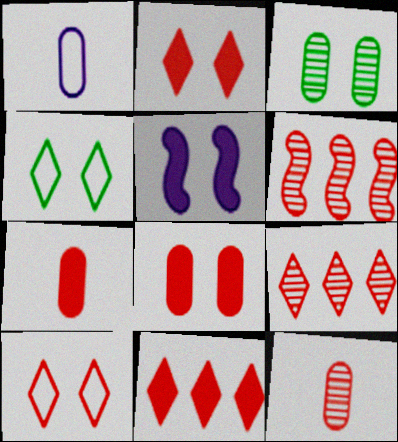[[3, 5, 10], 
[6, 7, 10]]